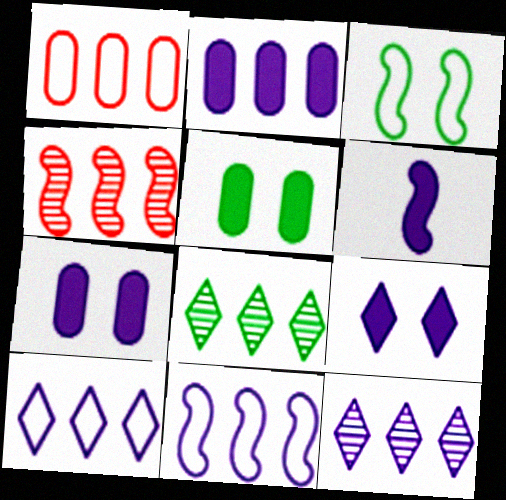[[2, 6, 9], 
[2, 11, 12], 
[3, 4, 6]]